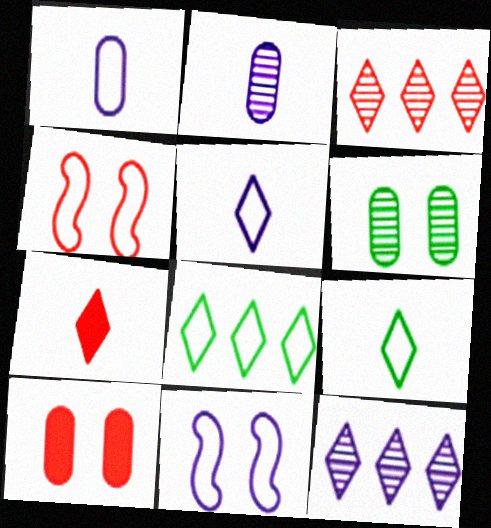[[1, 4, 8]]